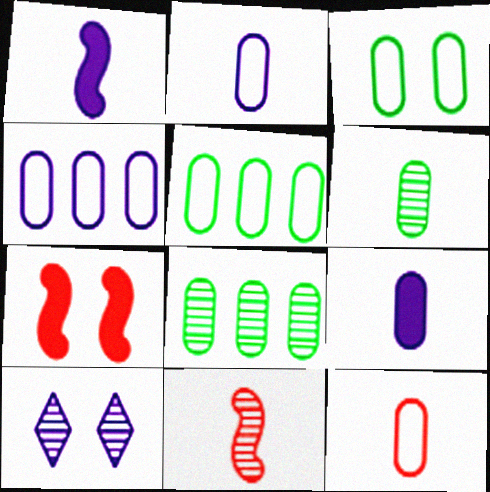[[1, 4, 10], 
[3, 4, 12], 
[3, 7, 10], 
[6, 9, 12], 
[8, 10, 11]]